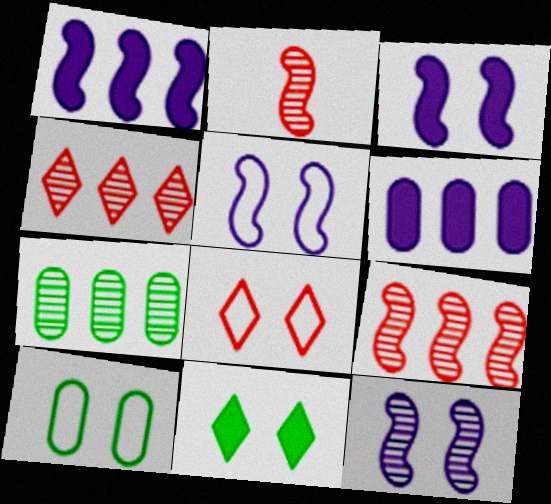[[3, 5, 12], 
[5, 8, 10]]